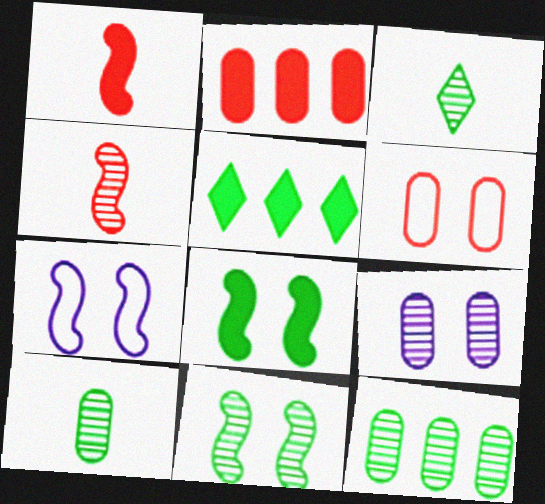[[2, 3, 7], 
[3, 11, 12]]